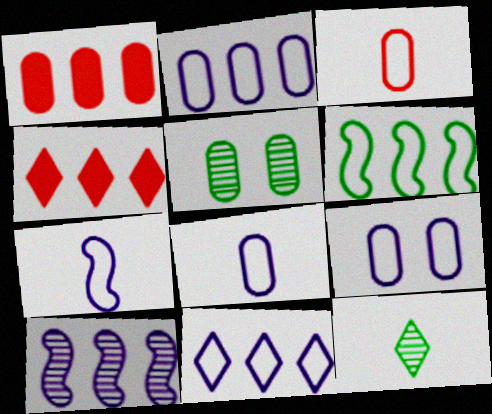[[1, 5, 8], 
[2, 8, 9], 
[4, 5, 7], 
[7, 9, 11]]